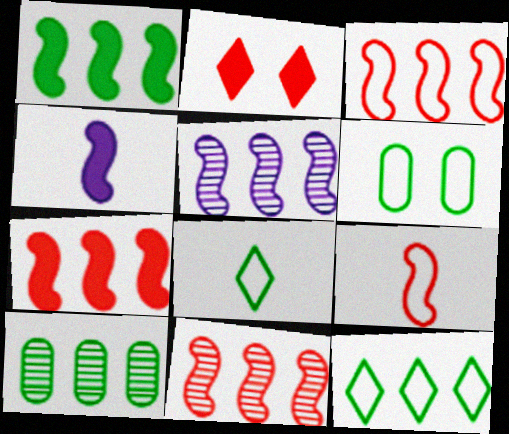[[1, 3, 5], 
[1, 10, 12], 
[3, 7, 11]]